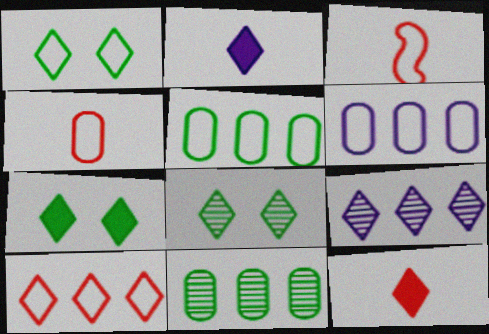[[1, 3, 6], 
[1, 7, 8], 
[1, 9, 12], 
[2, 8, 10]]